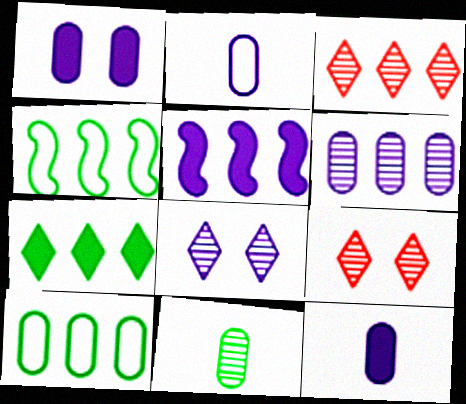[[1, 2, 6], 
[2, 5, 8], 
[3, 5, 10], 
[4, 9, 12]]